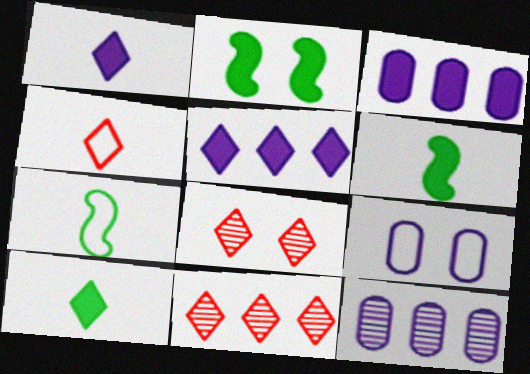[[2, 4, 12], 
[2, 8, 9], 
[3, 7, 8], 
[6, 9, 11]]